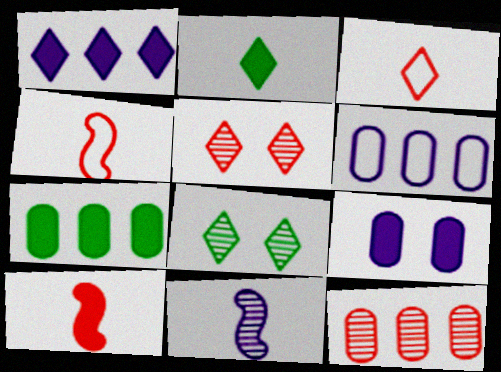[[1, 3, 8], 
[6, 7, 12], 
[6, 8, 10], 
[8, 11, 12]]